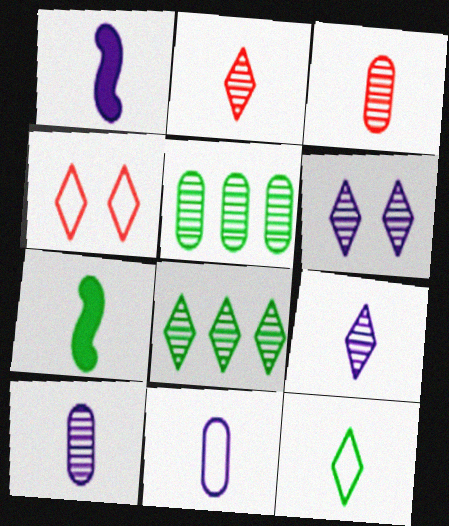[[1, 3, 12], 
[1, 4, 5], 
[1, 9, 11], 
[2, 6, 8], 
[2, 7, 11]]